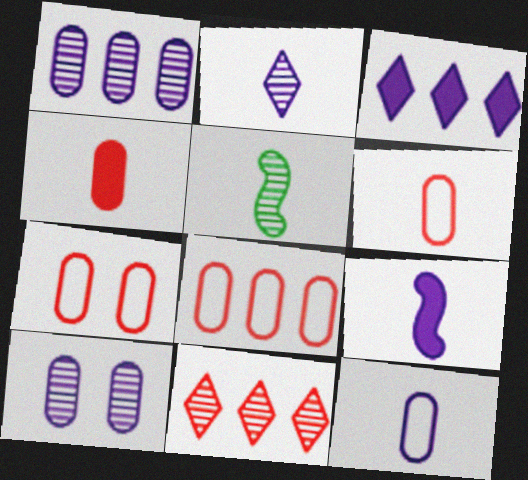[[2, 9, 12], 
[3, 5, 7], 
[5, 10, 11], 
[6, 7, 8]]